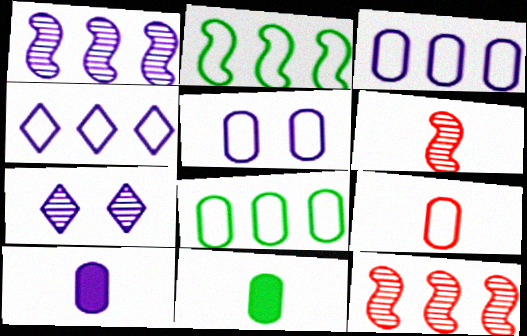[[5, 8, 9]]